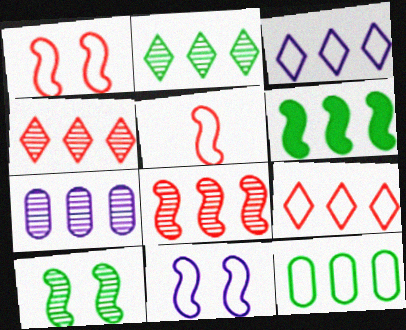[[2, 6, 12], 
[2, 7, 8], 
[6, 7, 9]]